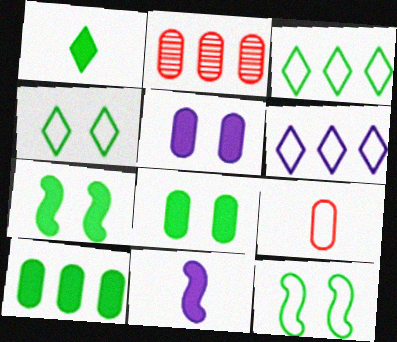[[1, 7, 10], 
[2, 4, 11], 
[6, 9, 12]]